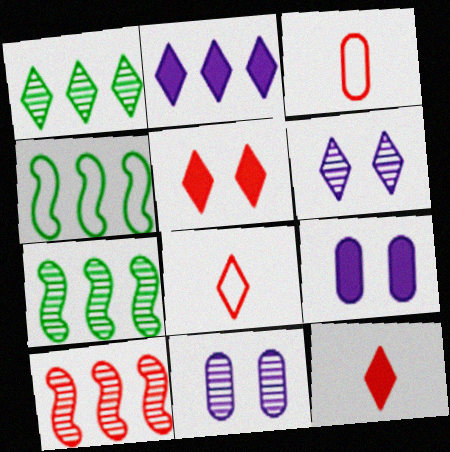[[3, 5, 10], 
[4, 11, 12], 
[7, 8, 9]]